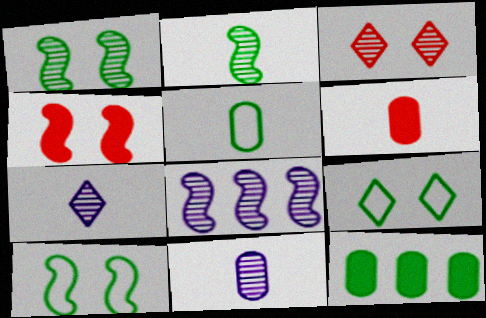[[2, 9, 12], 
[5, 6, 11], 
[6, 8, 9]]